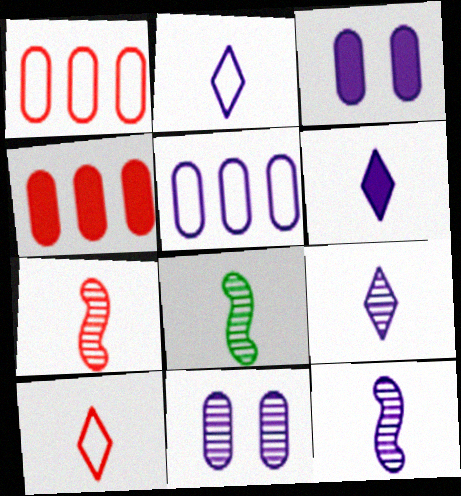[[2, 6, 9], 
[7, 8, 12]]